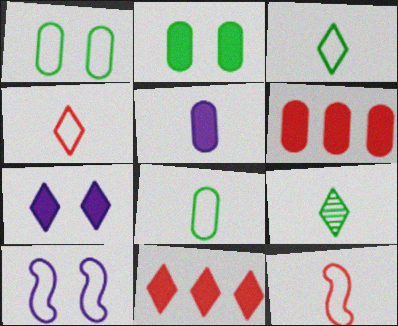[[2, 5, 6], 
[5, 9, 12], 
[6, 9, 10]]